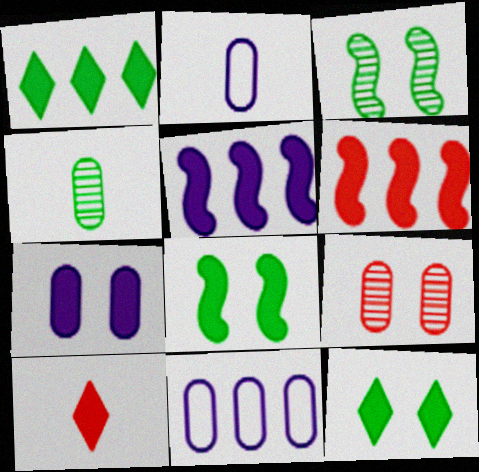[[3, 10, 11]]